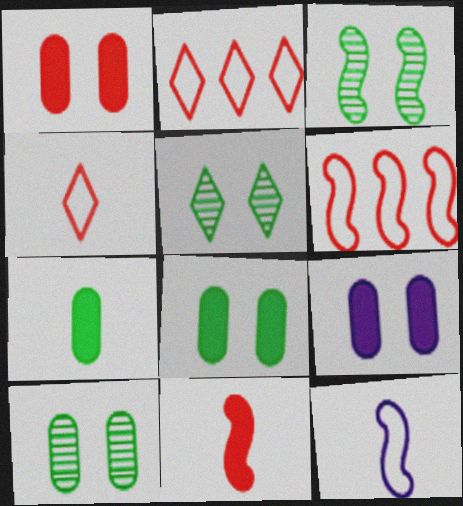[[1, 8, 9], 
[3, 5, 10]]